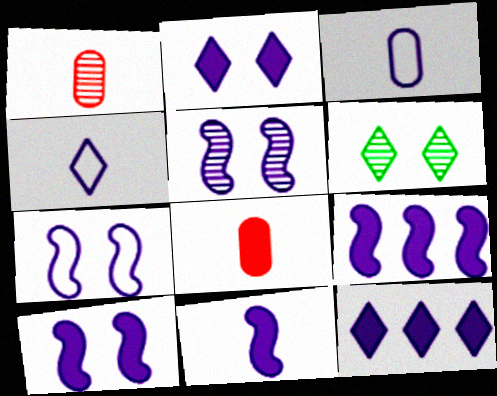[[3, 5, 12], 
[5, 7, 10], 
[9, 10, 11]]